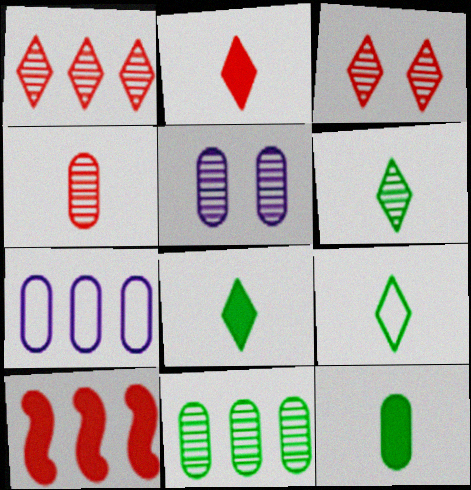[[4, 5, 11], 
[5, 9, 10], 
[6, 8, 9]]